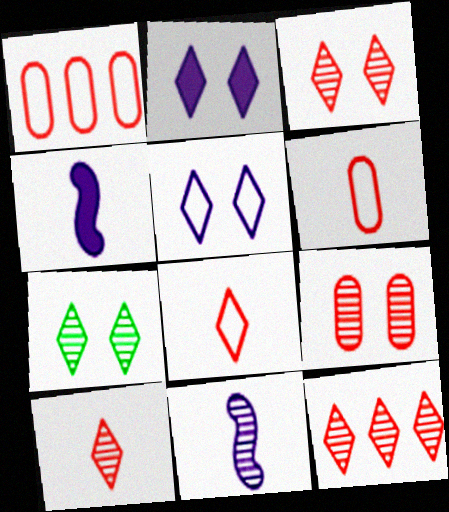[[1, 4, 7], 
[3, 10, 12]]